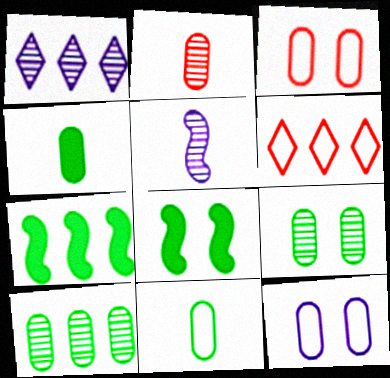[]